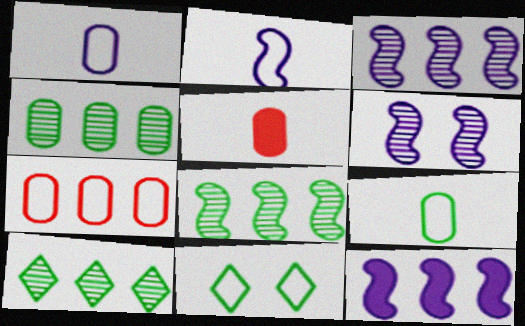[[2, 6, 12], 
[2, 7, 11], 
[3, 5, 11], 
[4, 8, 10], 
[7, 10, 12]]